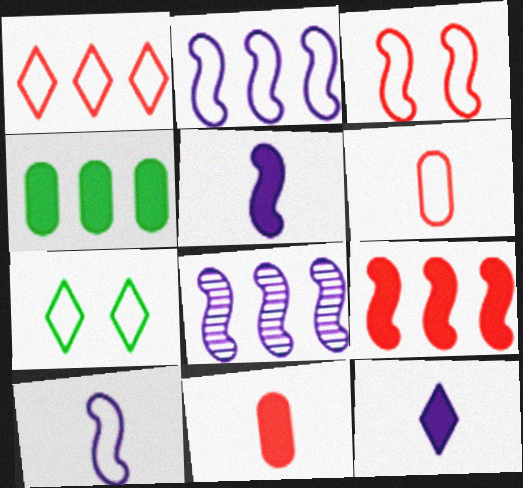[[1, 3, 6], 
[1, 4, 8], 
[2, 6, 7], 
[7, 8, 11]]